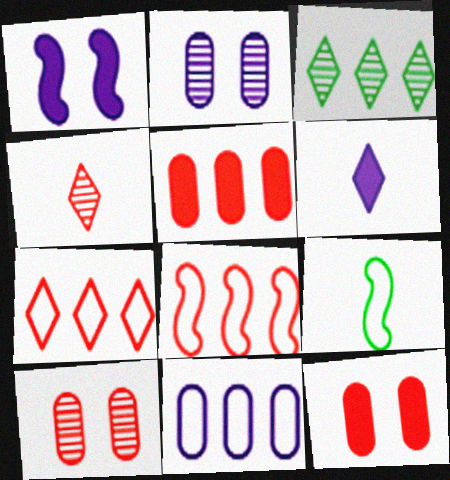[[4, 8, 12]]